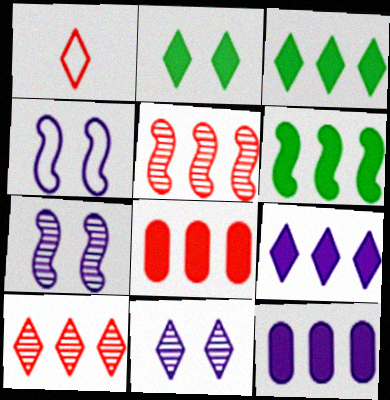[[1, 3, 11], 
[6, 8, 9]]